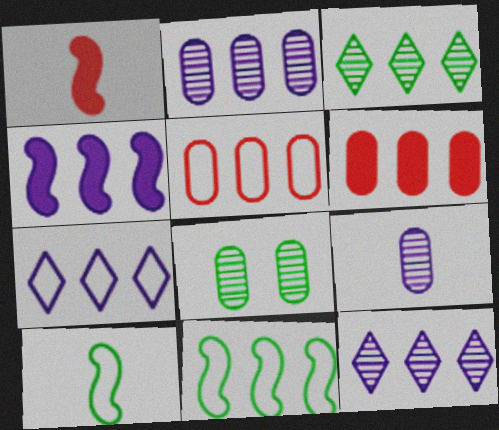[[1, 7, 8], 
[2, 4, 7], 
[3, 4, 5], 
[5, 7, 11], 
[6, 11, 12]]